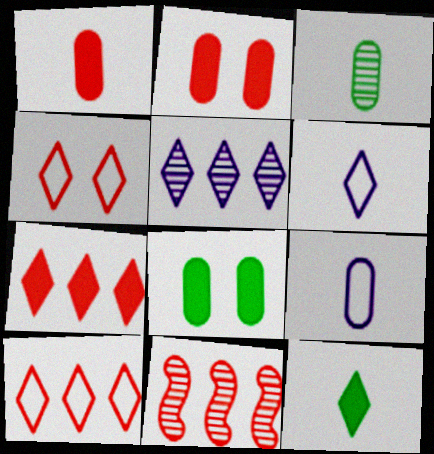[[1, 3, 9], 
[1, 4, 11], 
[4, 5, 12], 
[6, 8, 11]]